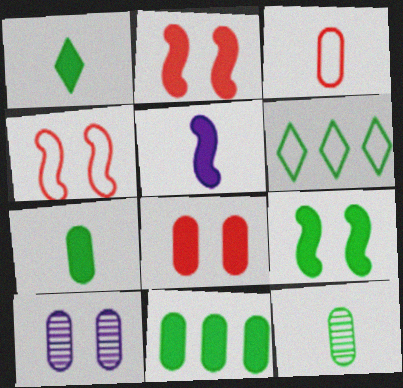[[1, 9, 11], 
[3, 10, 11], 
[6, 9, 12]]